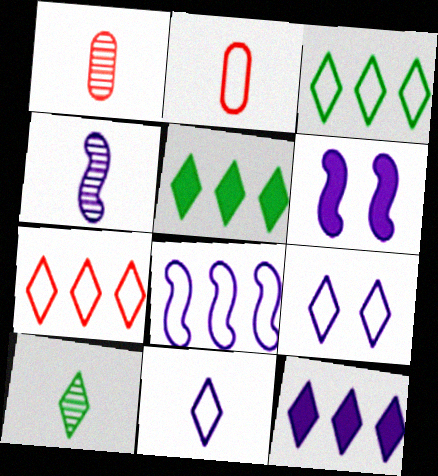[[1, 3, 6], 
[1, 4, 10], 
[4, 6, 8]]